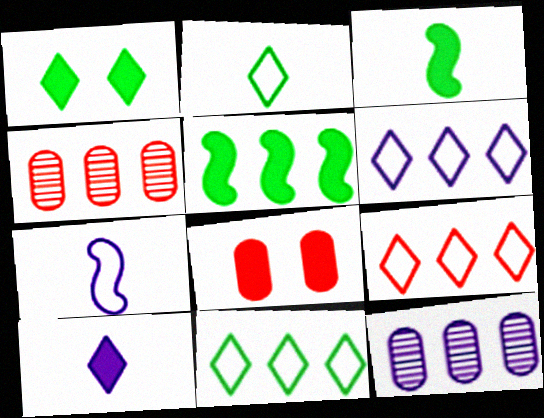[[1, 4, 7], 
[4, 5, 6], 
[5, 8, 10], 
[5, 9, 12], 
[6, 9, 11]]